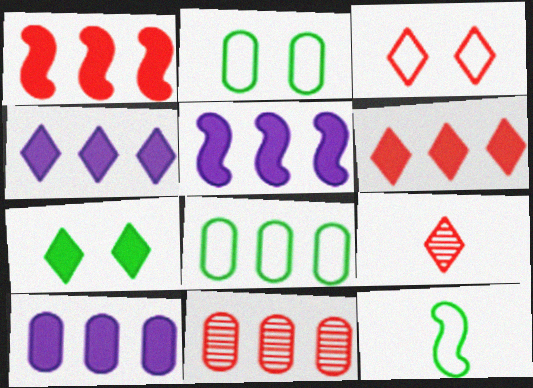[[2, 5, 9], 
[3, 6, 9], 
[4, 5, 10], 
[8, 10, 11]]